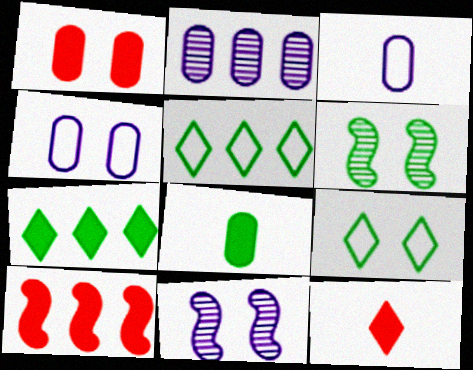[[1, 9, 11], 
[1, 10, 12], 
[2, 5, 10], 
[5, 6, 8]]